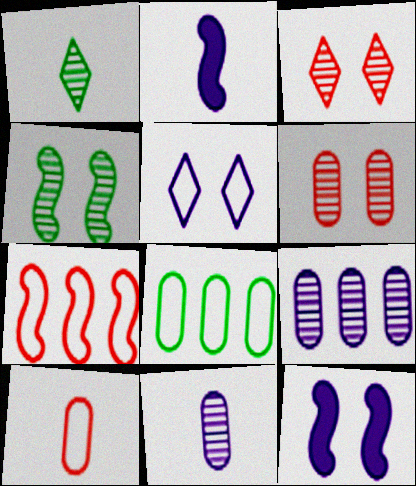[[1, 2, 10], 
[2, 3, 8], 
[2, 4, 7], 
[2, 5, 9]]